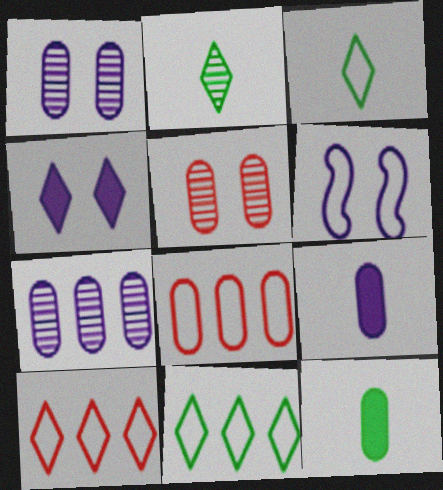[[1, 4, 6], 
[1, 8, 12], 
[2, 4, 10], 
[3, 6, 8]]